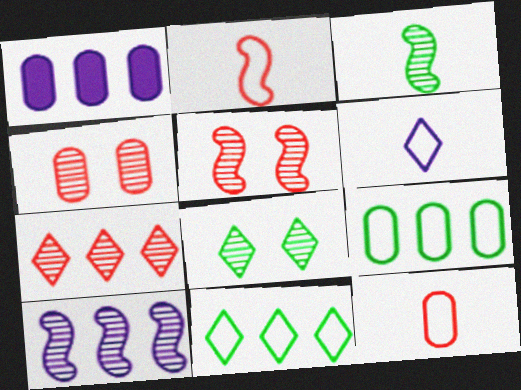[[1, 2, 8], 
[3, 5, 10]]